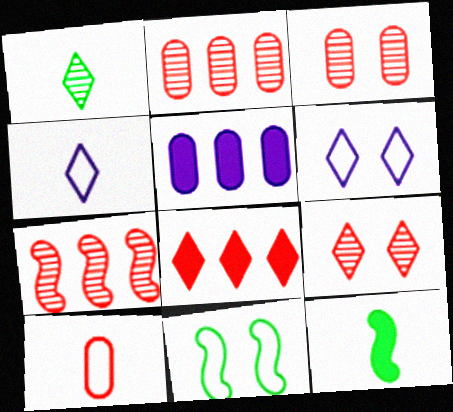[[1, 6, 8], 
[2, 6, 12]]